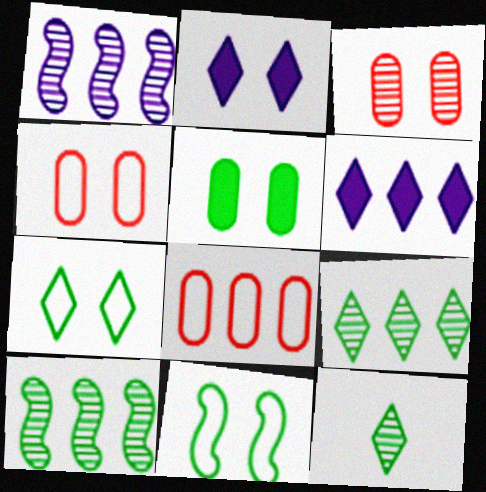[[1, 3, 12], 
[2, 3, 11], 
[6, 8, 10]]